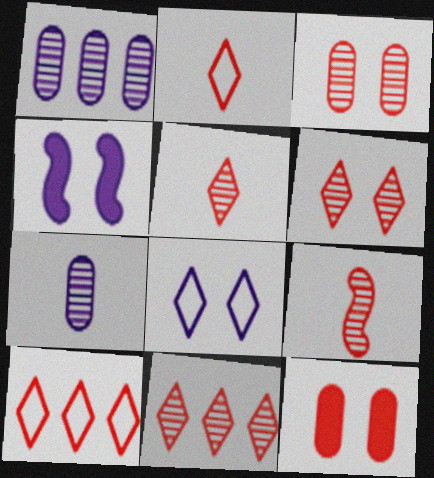[[3, 9, 11], 
[5, 6, 11], 
[9, 10, 12]]